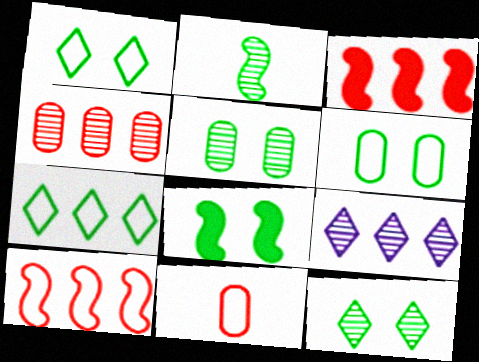[[1, 5, 8], 
[6, 8, 12], 
[8, 9, 11]]